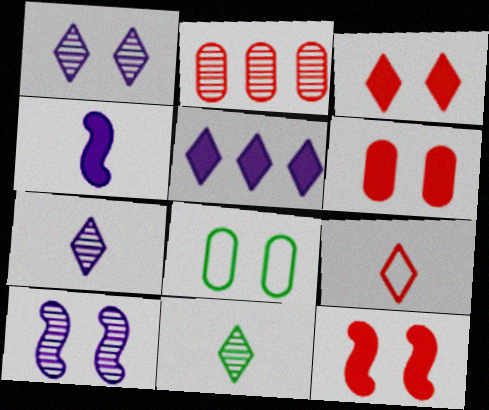[[1, 8, 12], 
[2, 9, 12], 
[2, 10, 11], 
[3, 6, 12], 
[3, 8, 10]]